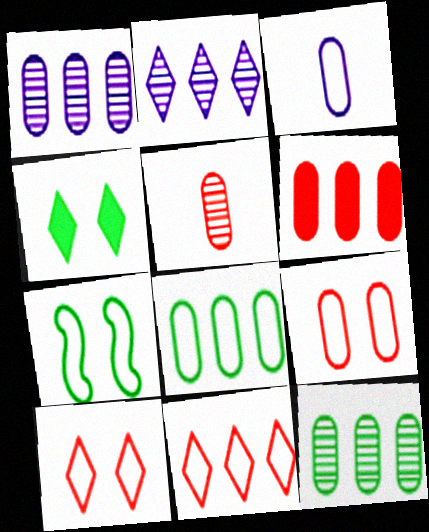[[1, 6, 8], 
[3, 7, 11], 
[3, 8, 9], 
[5, 6, 9]]